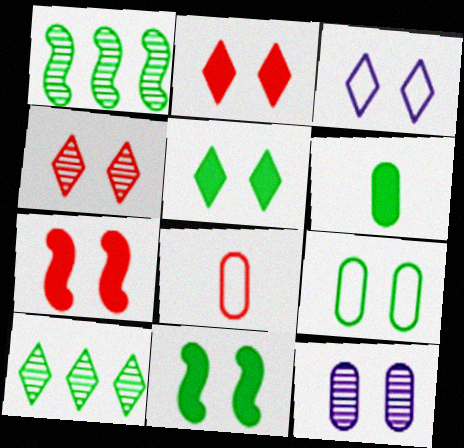[[3, 4, 5]]